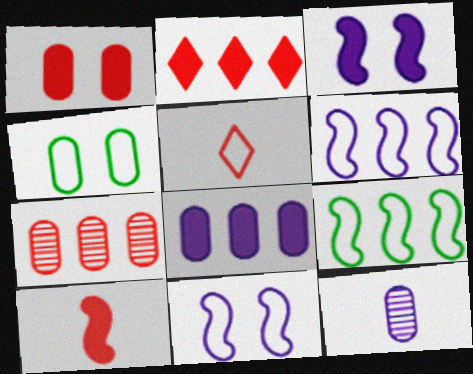[[1, 2, 10], 
[4, 5, 6]]